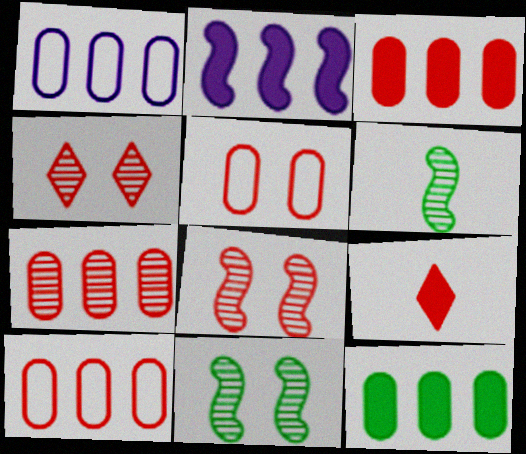[[1, 7, 12], 
[1, 9, 11], 
[3, 7, 10], 
[8, 9, 10]]